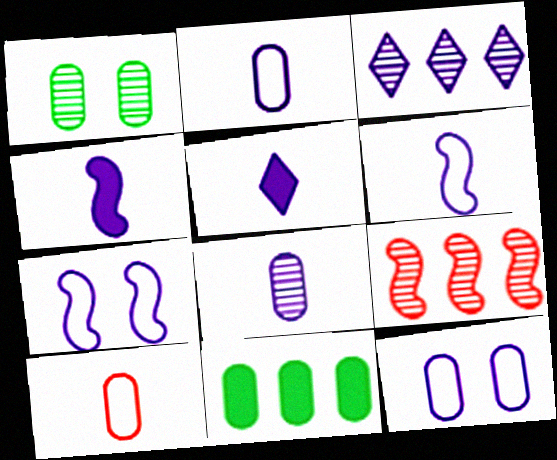[[3, 4, 12], 
[5, 6, 8]]